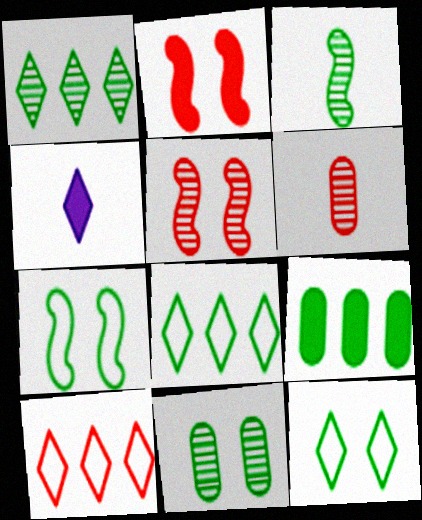[[1, 3, 11], 
[2, 4, 9], 
[2, 6, 10], 
[3, 9, 12]]